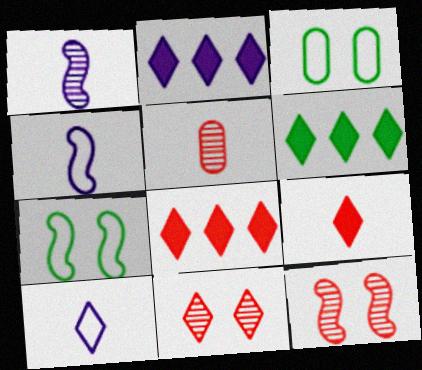[[1, 3, 8], 
[2, 5, 7], 
[2, 6, 8], 
[6, 10, 11]]